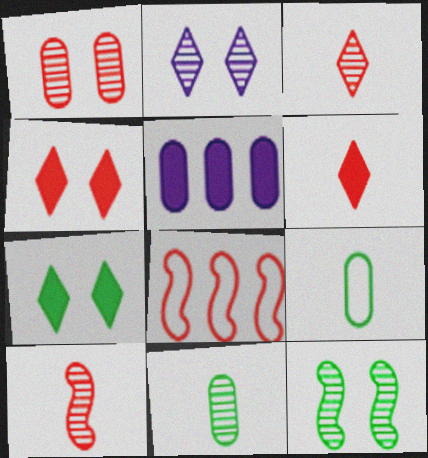[[1, 2, 12], 
[1, 5, 9], 
[1, 6, 8]]